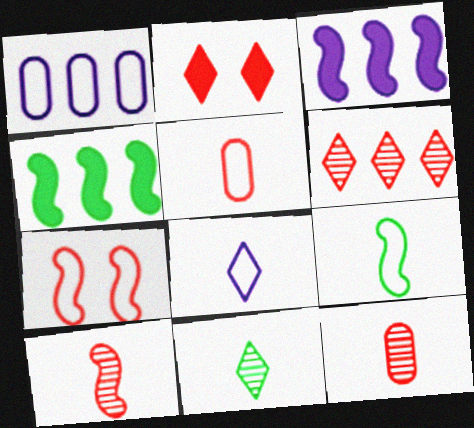[[1, 4, 6], 
[5, 8, 9]]